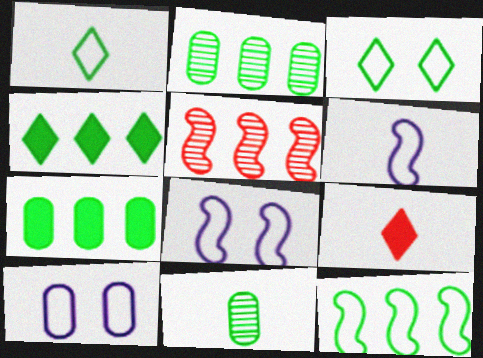[[2, 4, 12], 
[2, 8, 9], 
[6, 9, 11]]